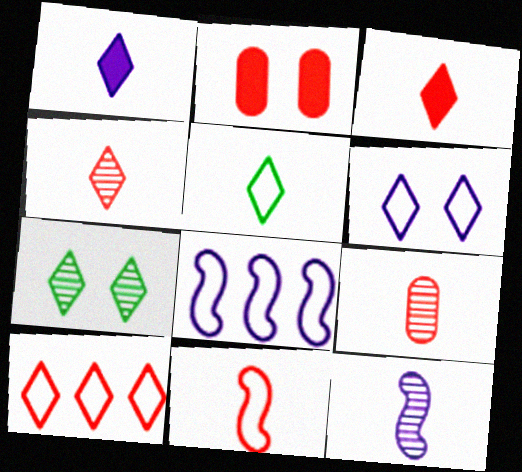[[1, 4, 5], 
[1, 7, 10], 
[3, 9, 11], 
[5, 6, 10]]